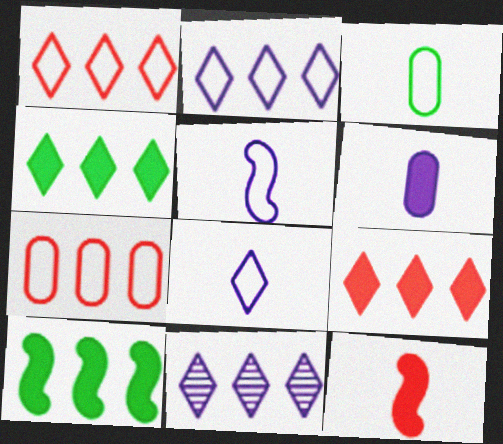[[1, 4, 11], 
[7, 10, 11]]